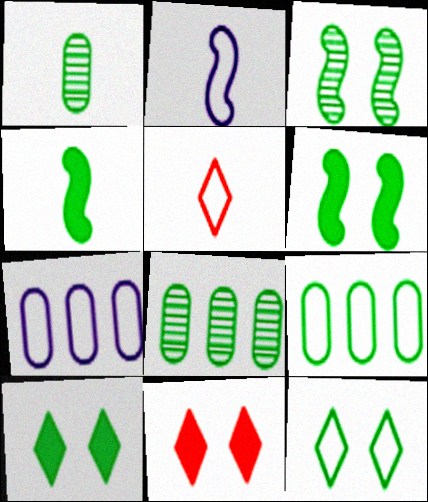[[2, 8, 11], 
[4, 8, 12]]